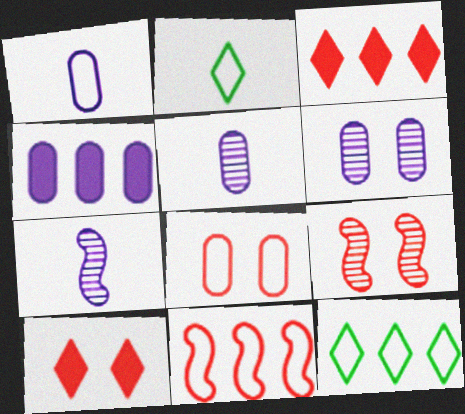[[1, 4, 6], 
[2, 4, 9], 
[8, 9, 10]]